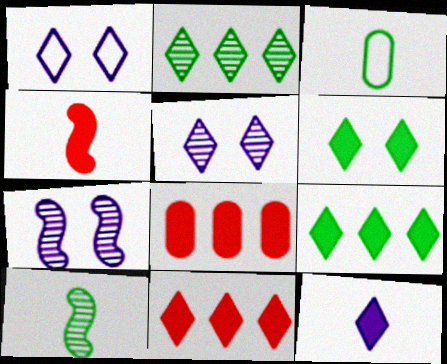[[1, 8, 10], 
[3, 7, 11], 
[6, 11, 12]]